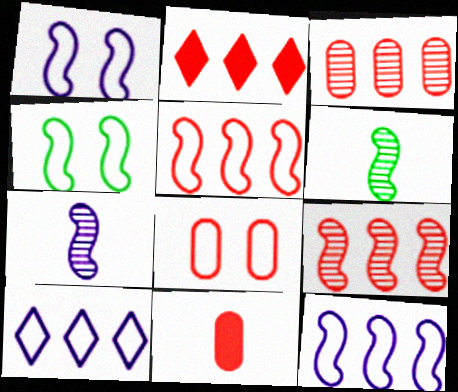[[2, 3, 5], 
[3, 8, 11]]